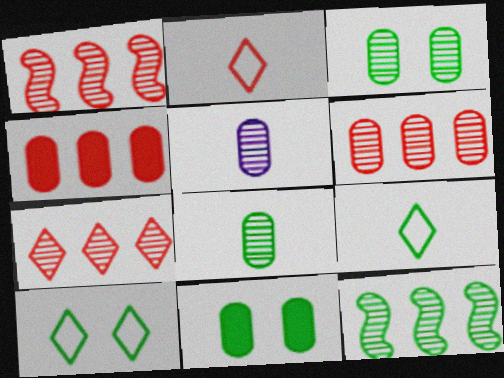[[1, 6, 7], 
[3, 5, 6], 
[9, 11, 12]]